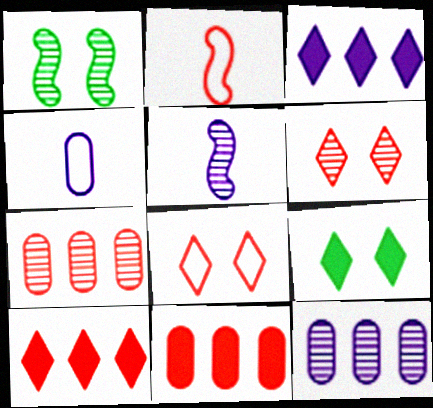[[1, 4, 10], 
[2, 6, 11], 
[2, 9, 12]]